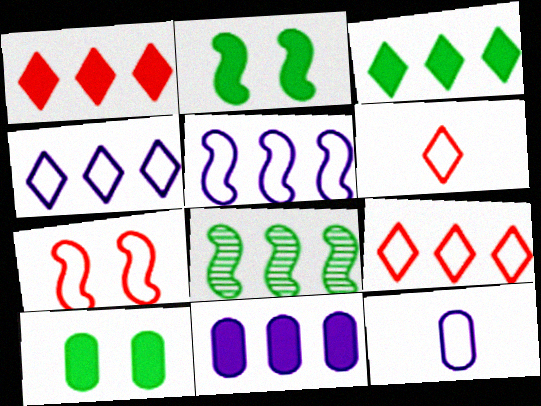[[8, 9, 11]]